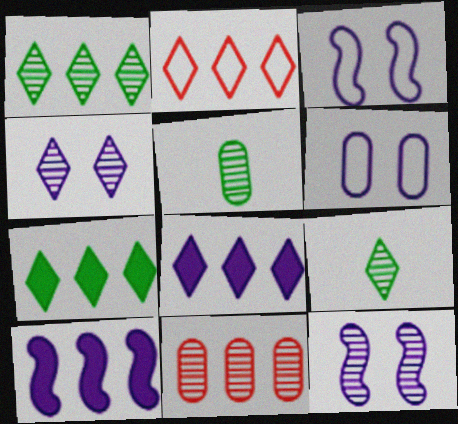[[1, 2, 8], 
[9, 11, 12]]